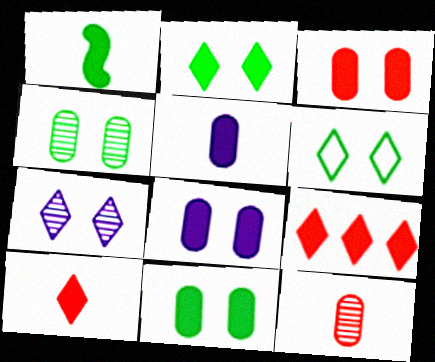[[1, 5, 10], 
[1, 8, 9], 
[3, 8, 11]]